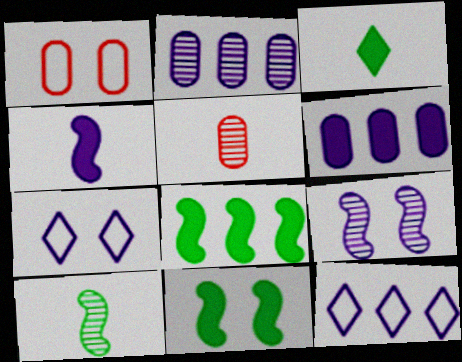[[2, 4, 7], 
[5, 7, 8], 
[5, 11, 12]]